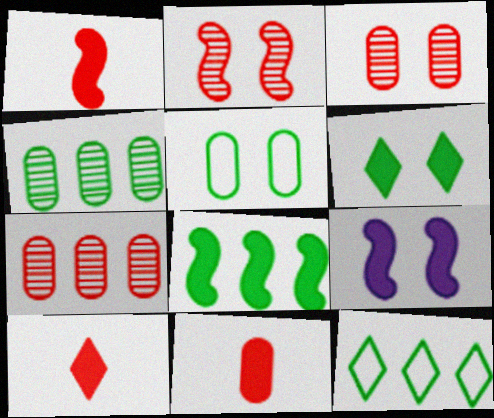[[1, 8, 9], 
[1, 10, 11], 
[4, 8, 12]]